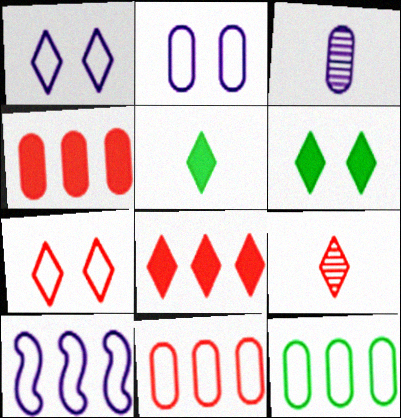[[7, 8, 9]]